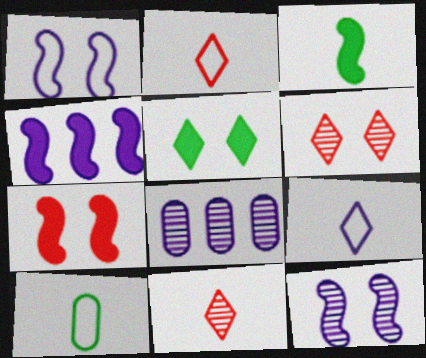[[3, 4, 7], 
[4, 6, 10]]